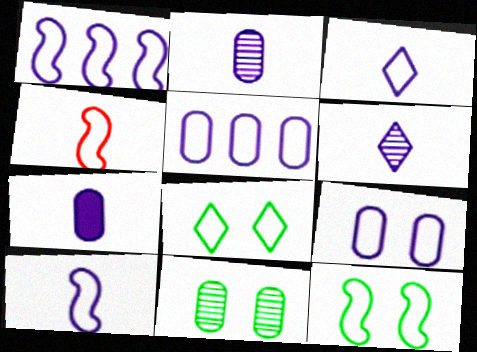[[1, 3, 9], 
[1, 4, 12], 
[4, 5, 8], 
[6, 7, 10]]